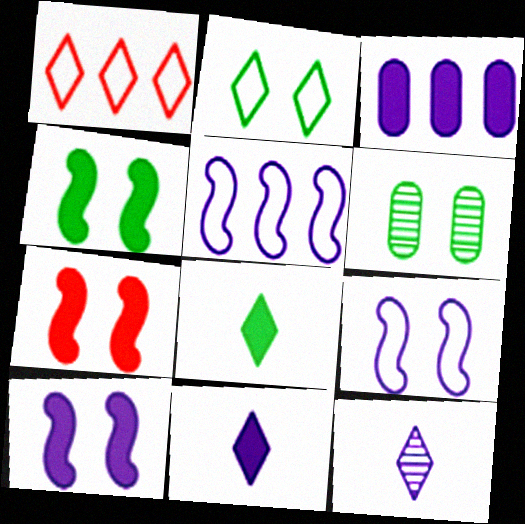[[2, 4, 6], 
[3, 7, 8], 
[3, 9, 12], 
[3, 10, 11], 
[4, 7, 10]]